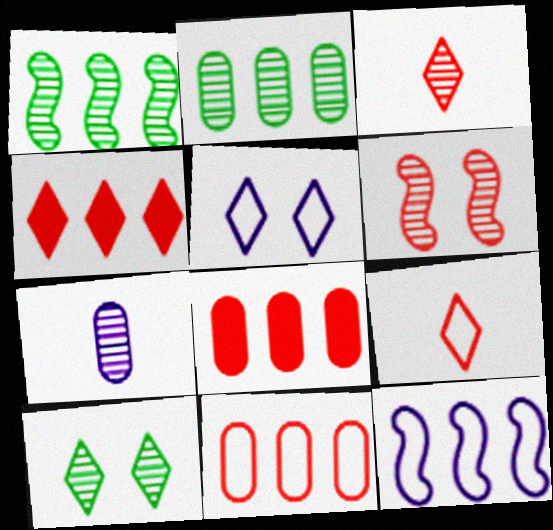[[2, 4, 12], 
[6, 8, 9]]